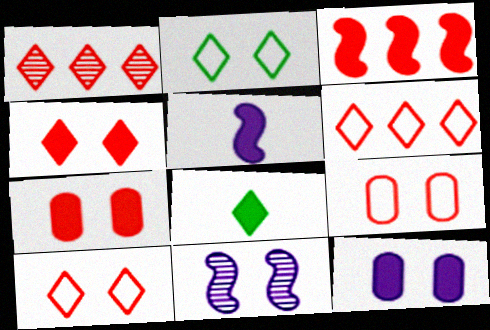[[2, 7, 11], 
[3, 8, 12]]